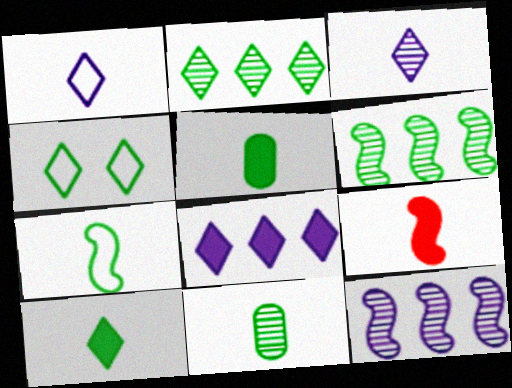[[1, 9, 11], 
[2, 4, 10], 
[4, 5, 6], 
[7, 10, 11]]